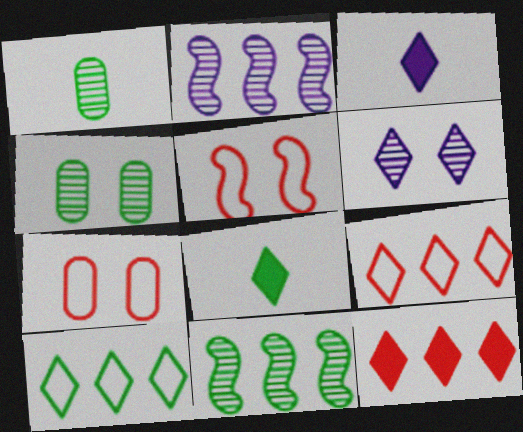[[2, 7, 8], 
[3, 7, 11], 
[6, 8, 9]]